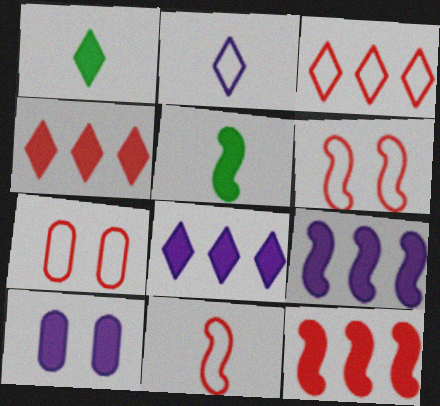[[1, 10, 12], 
[3, 7, 11], 
[4, 5, 10]]